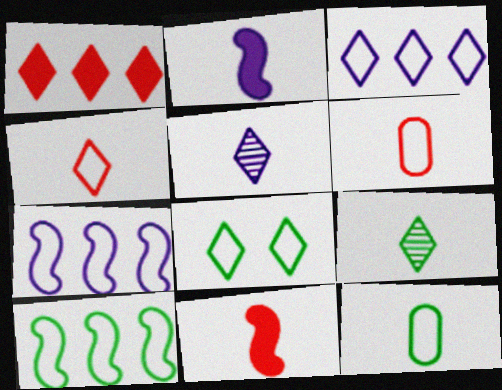[[1, 5, 8], 
[2, 6, 9], 
[3, 4, 8], 
[5, 11, 12], 
[6, 7, 8], 
[8, 10, 12]]